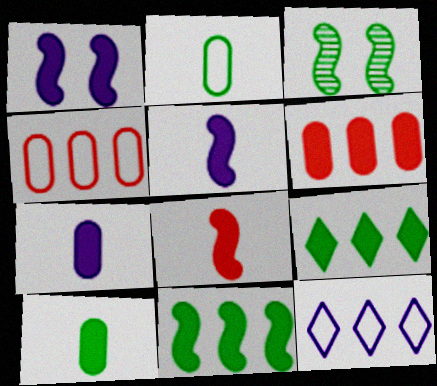[[1, 8, 11], 
[2, 3, 9]]